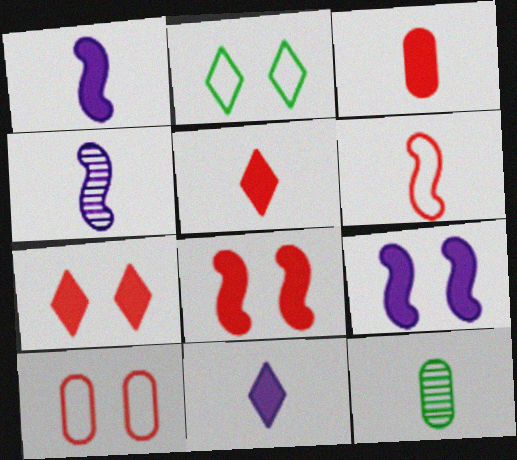[[6, 11, 12]]